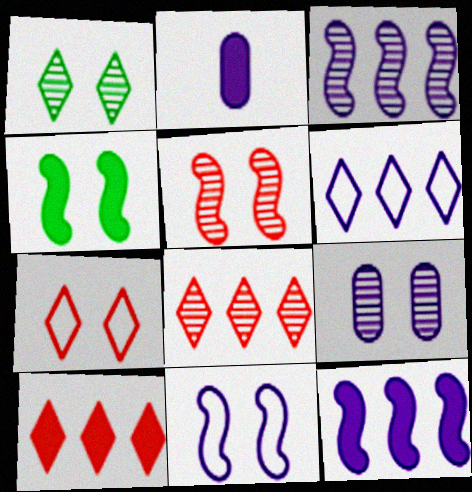[[1, 5, 9], 
[2, 4, 10], 
[4, 5, 11], 
[4, 7, 9]]